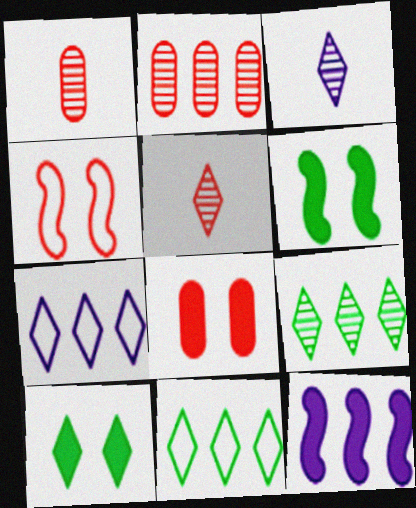[[1, 6, 7], 
[2, 11, 12], 
[5, 7, 10]]